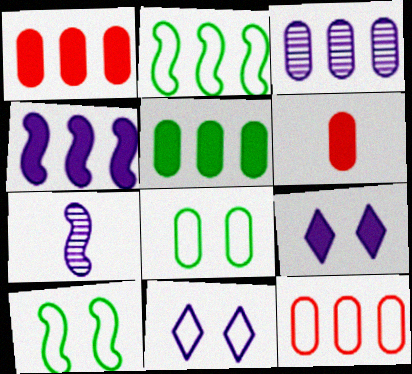[[3, 5, 12], 
[3, 6, 8]]